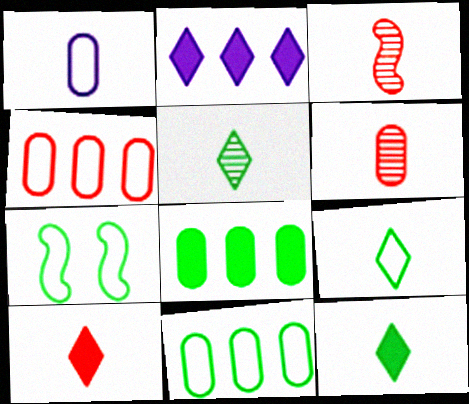[[1, 3, 12], 
[2, 6, 7], 
[5, 7, 8], 
[5, 9, 12], 
[7, 9, 11]]